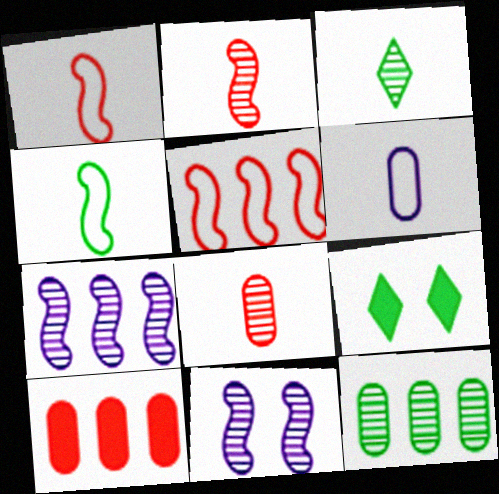[[4, 9, 12]]